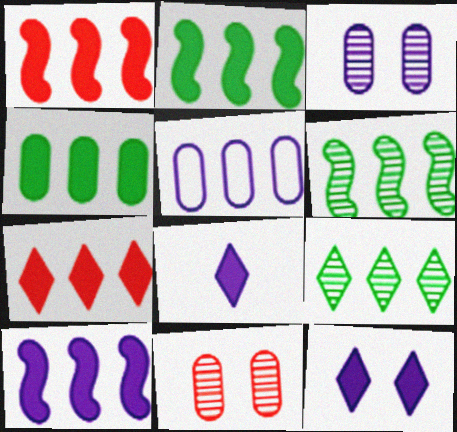[[1, 2, 10], 
[1, 5, 9], 
[4, 7, 10], 
[5, 6, 7]]